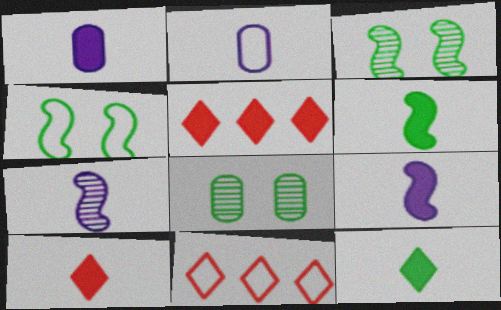[[1, 3, 11], 
[1, 6, 10], 
[2, 3, 5], 
[2, 4, 11], 
[8, 9, 11]]